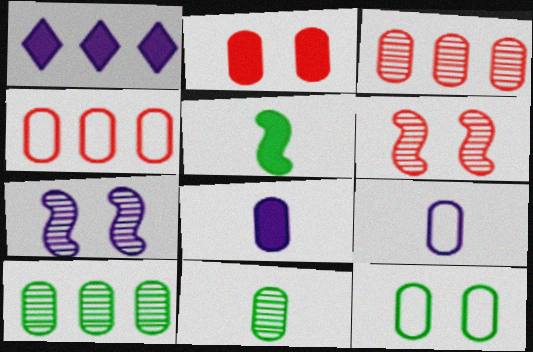[[1, 2, 5], 
[1, 7, 9], 
[2, 9, 10], 
[3, 8, 12], 
[4, 9, 12]]